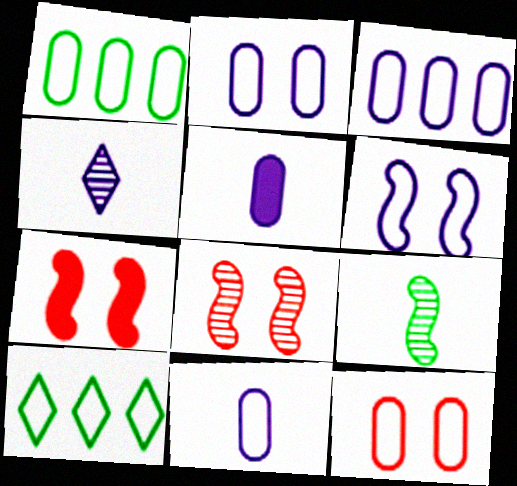[[1, 4, 7], 
[1, 11, 12], 
[2, 3, 11], 
[5, 8, 10]]